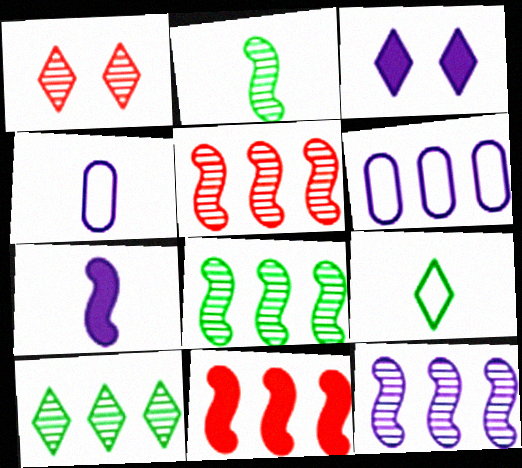[[3, 4, 12], 
[5, 8, 12], 
[6, 10, 11]]